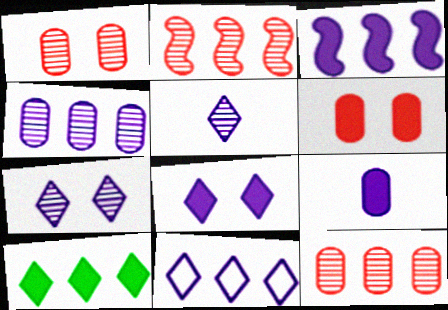[[3, 4, 11], 
[3, 8, 9], 
[5, 8, 11]]